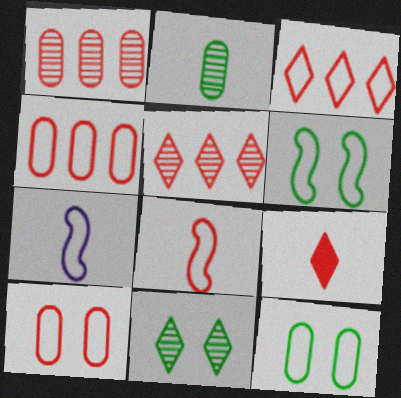[[2, 7, 9], 
[3, 7, 12], 
[3, 8, 10]]